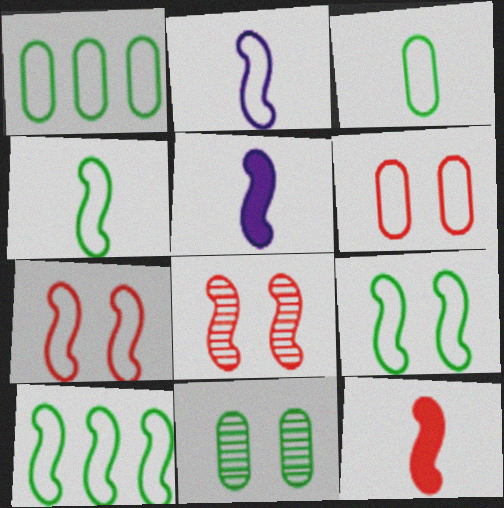[[2, 7, 10], 
[4, 9, 10], 
[5, 8, 10]]